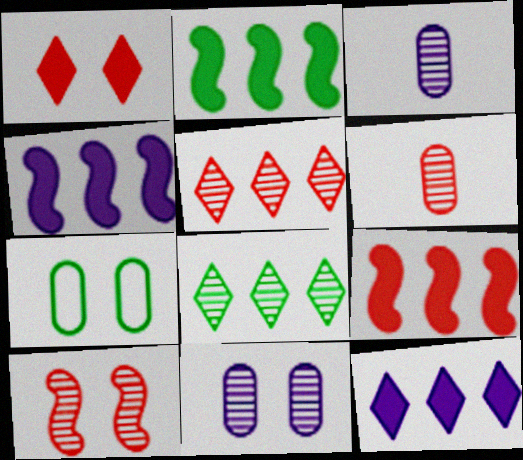[[2, 4, 9], 
[3, 8, 10], 
[5, 6, 10]]